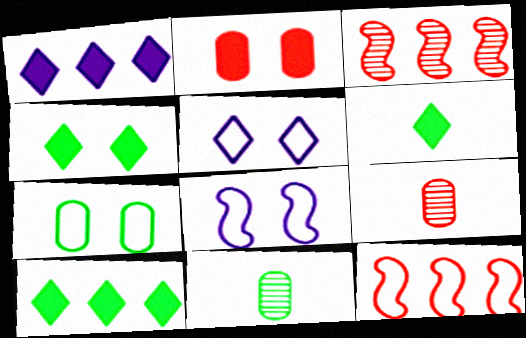[[4, 6, 10], 
[8, 9, 10]]